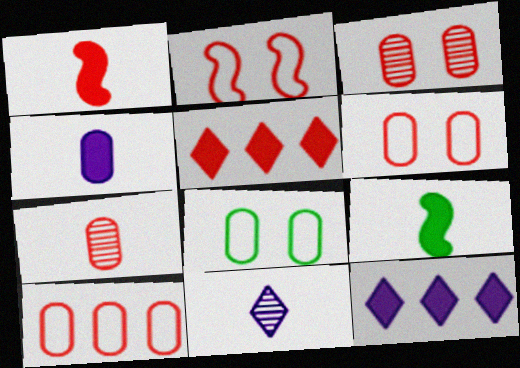[[2, 5, 7]]